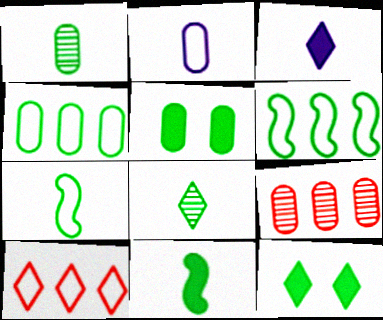[[1, 4, 5], 
[1, 6, 12], 
[2, 5, 9], 
[5, 6, 8]]